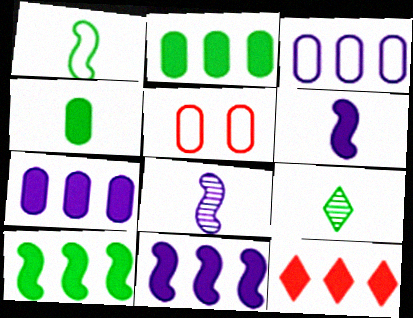[[1, 4, 9], 
[2, 11, 12], 
[5, 9, 11], 
[7, 10, 12]]